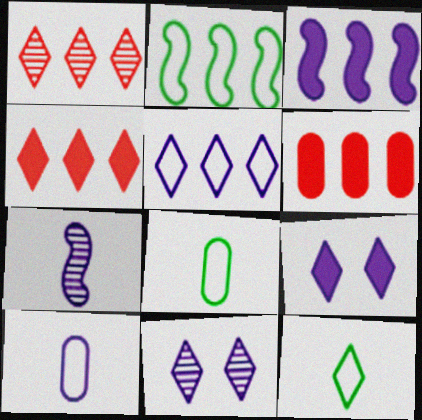[[1, 9, 12], 
[3, 10, 11], 
[4, 11, 12]]